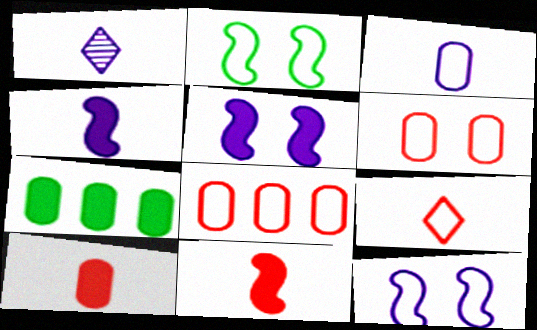[[1, 3, 4]]